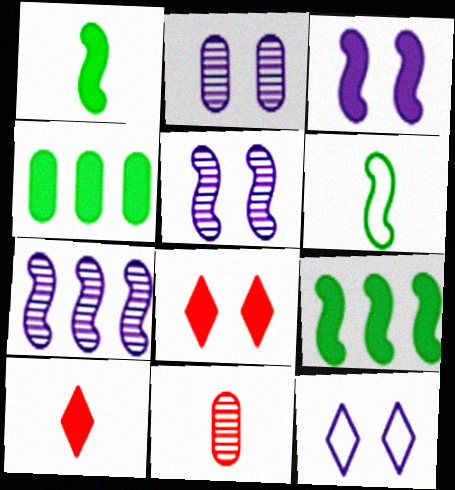[[2, 3, 12], 
[3, 4, 10], 
[9, 11, 12]]